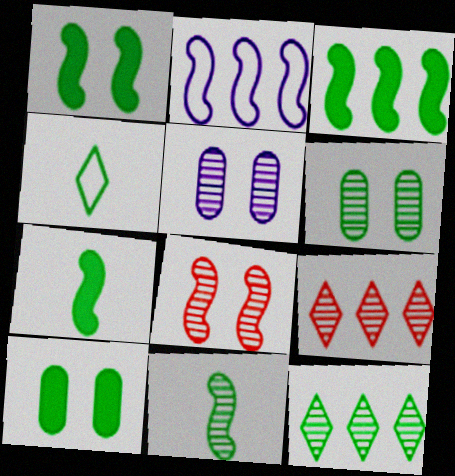[[1, 3, 7], 
[2, 7, 8], 
[3, 4, 6], 
[5, 9, 11], 
[6, 11, 12]]